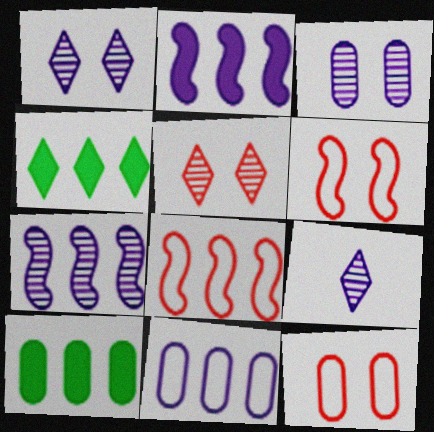[[3, 7, 9], 
[6, 9, 10]]